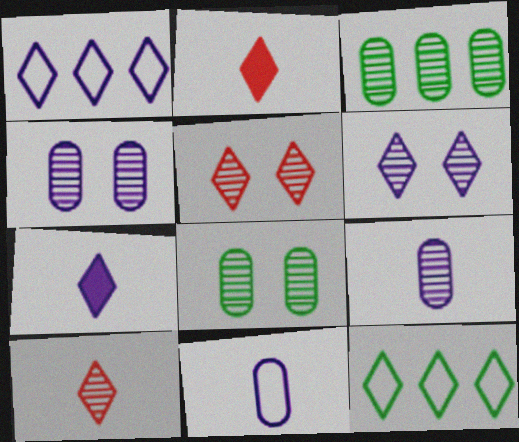[[1, 6, 7], 
[2, 6, 12], 
[5, 7, 12]]